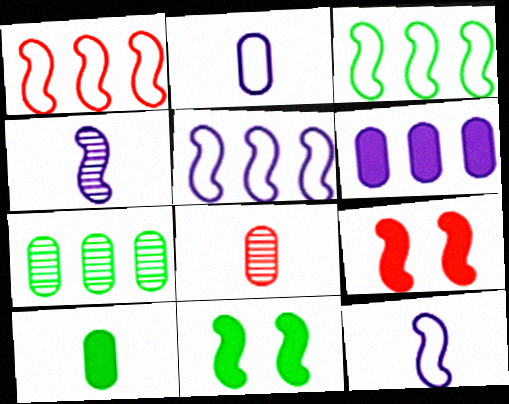[[1, 3, 5], 
[1, 4, 11], 
[2, 8, 10], 
[3, 4, 9]]